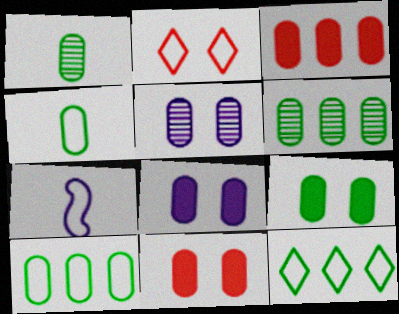[[1, 9, 10], 
[2, 7, 10], 
[3, 4, 5], 
[4, 6, 9], 
[8, 9, 11]]